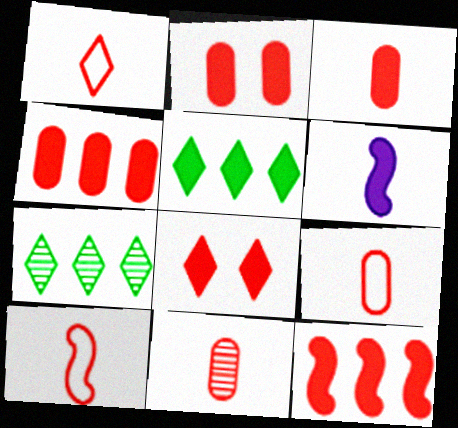[[1, 9, 10], 
[2, 3, 4], 
[2, 5, 6], 
[3, 8, 12], 
[3, 9, 11]]